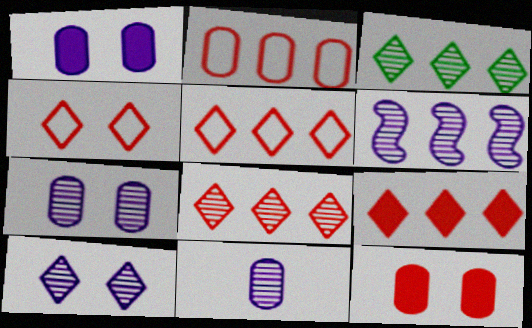[[5, 8, 9], 
[6, 10, 11]]